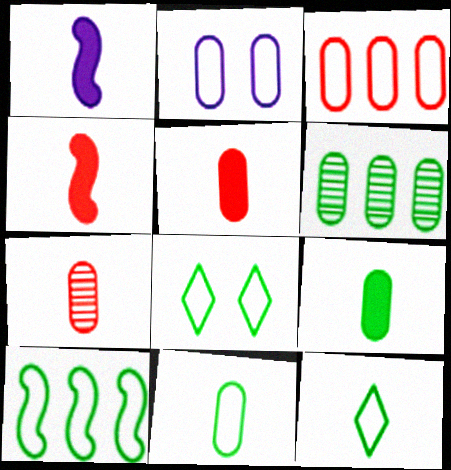[[1, 7, 12], 
[2, 3, 11], 
[2, 5, 6], 
[8, 10, 11]]